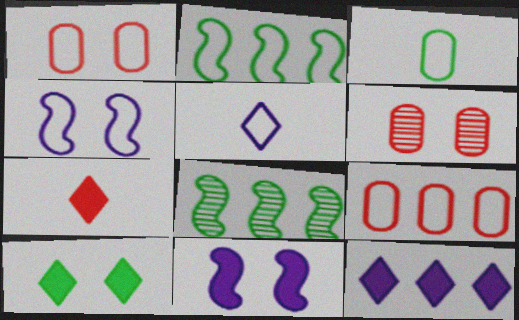[[1, 2, 5], 
[3, 8, 10], 
[4, 6, 10], 
[7, 10, 12], 
[8, 9, 12]]